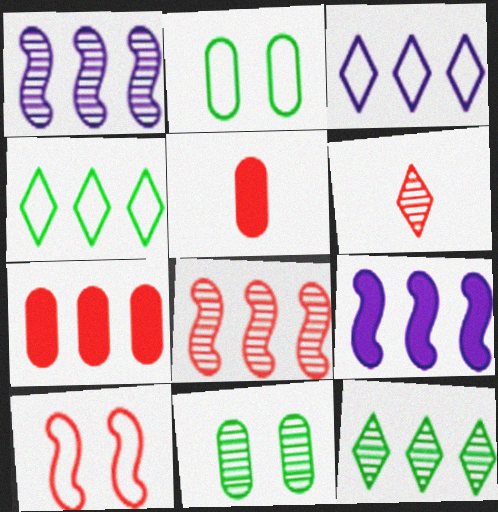[[1, 4, 7], 
[1, 6, 11], 
[2, 6, 9], 
[6, 7, 10]]